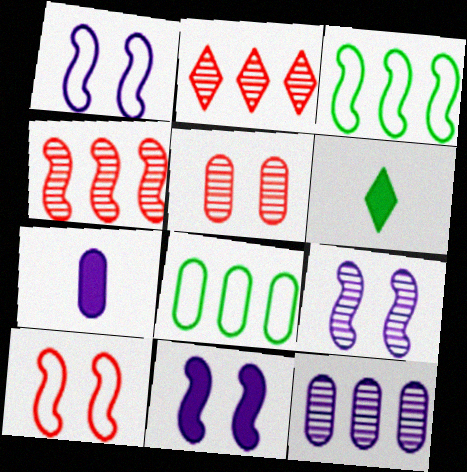[[1, 9, 11], 
[5, 7, 8], 
[6, 10, 12]]